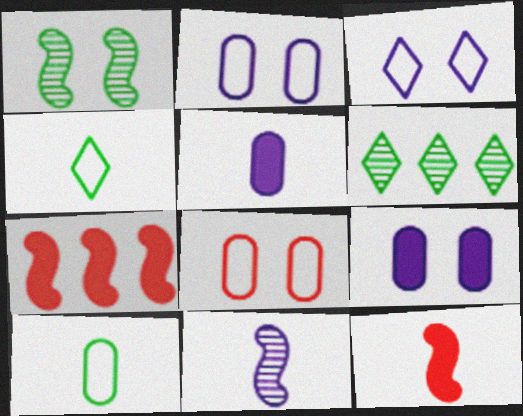[[2, 6, 12]]